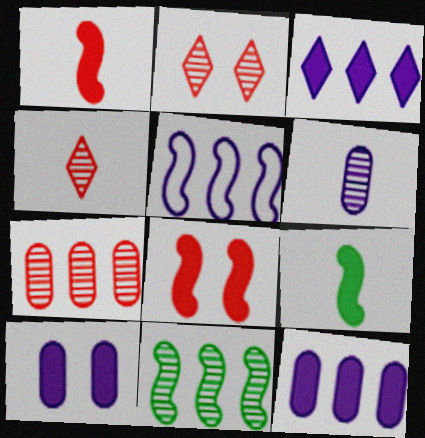[[2, 6, 11]]